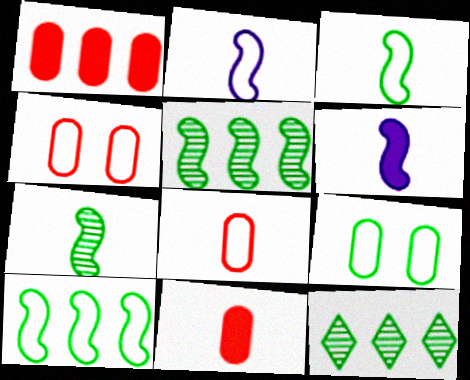[[4, 6, 12]]